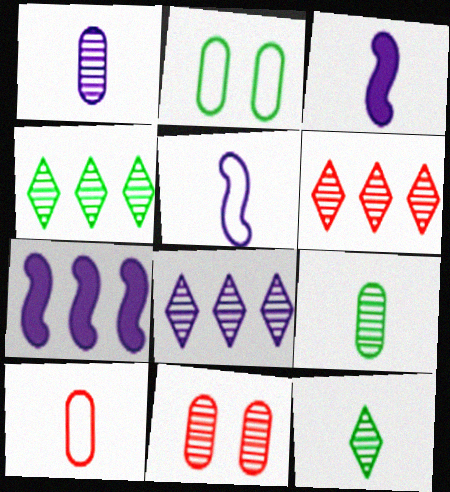[[2, 3, 6], 
[3, 10, 12], 
[4, 6, 8]]